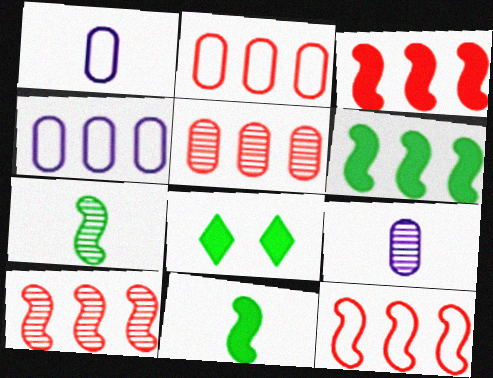[[1, 8, 10], 
[3, 10, 12], 
[8, 9, 12]]